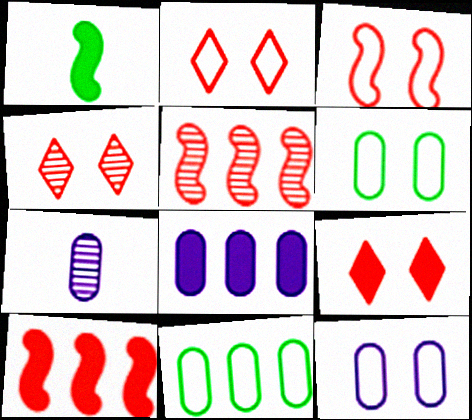[[1, 8, 9], 
[2, 4, 9], 
[7, 8, 12]]